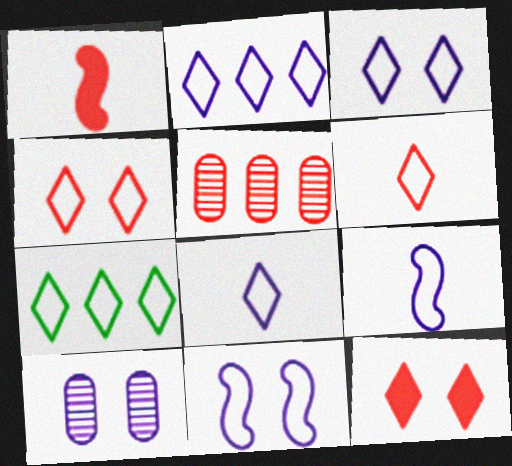[[1, 4, 5], 
[1, 7, 10], 
[2, 3, 8], 
[3, 6, 7], 
[4, 7, 8]]